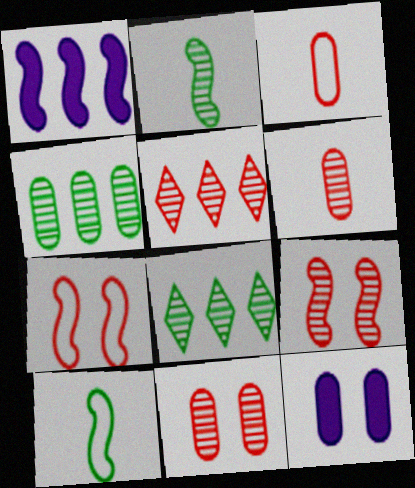[[1, 2, 7], 
[1, 9, 10], 
[3, 4, 12], 
[5, 6, 9], 
[5, 10, 12]]